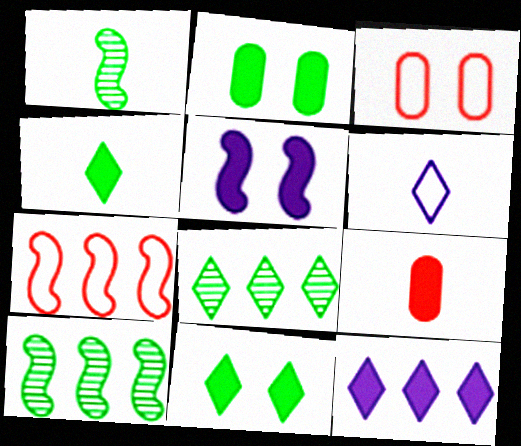[[1, 3, 12], 
[1, 5, 7], 
[1, 6, 9]]